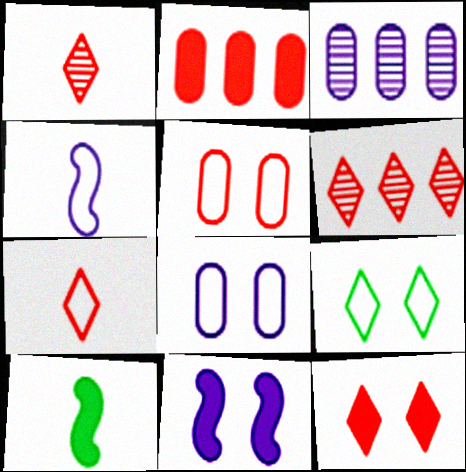[[6, 7, 12], 
[6, 8, 10]]